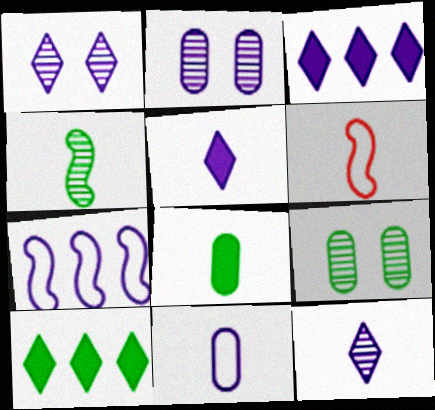[[2, 5, 7], 
[2, 6, 10], 
[3, 6, 9], 
[6, 8, 12]]